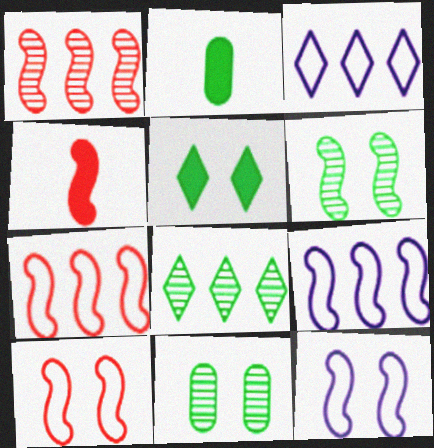[[1, 4, 10], 
[3, 4, 11], 
[4, 6, 9]]